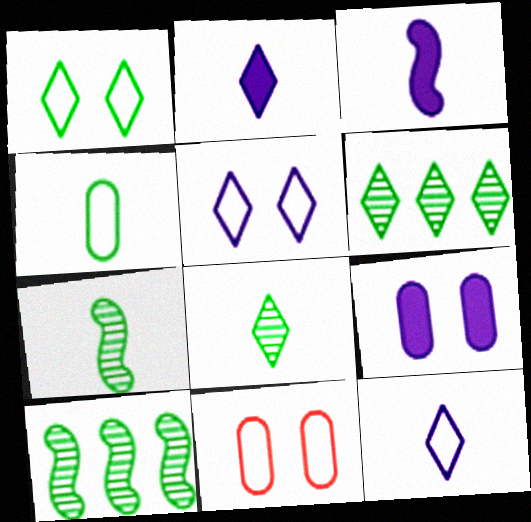[[2, 10, 11], 
[3, 6, 11]]